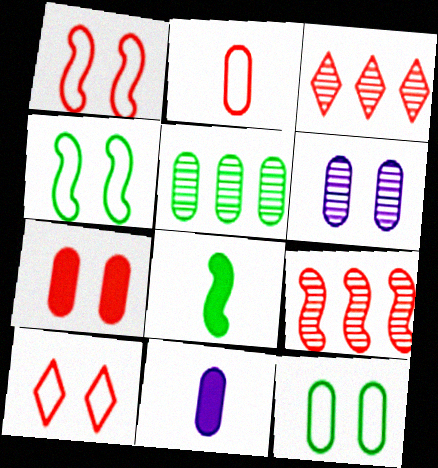[[3, 4, 11], 
[6, 7, 12]]